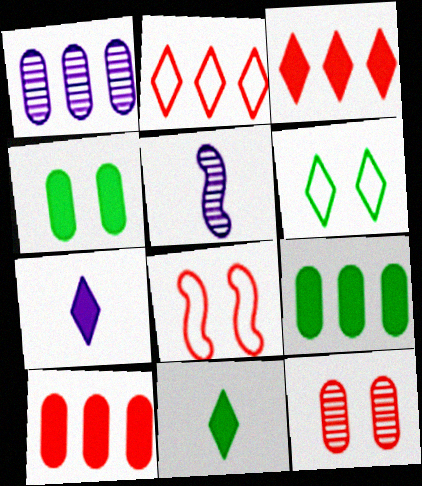[[1, 8, 11], 
[2, 4, 5], 
[5, 6, 10]]